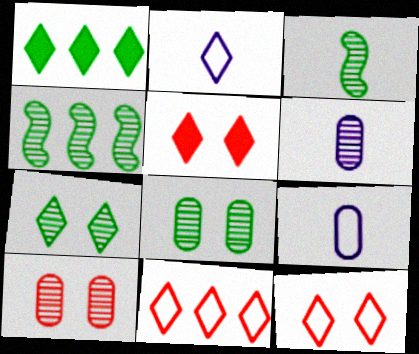[[4, 5, 9]]